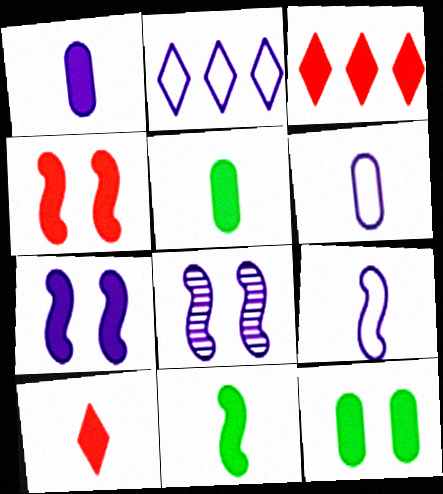[[1, 2, 8], 
[1, 10, 11], 
[3, 5, 7]]